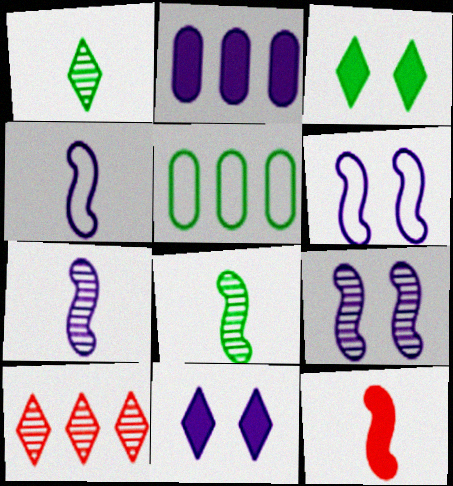[[2, 3, 12], 
[3, 5, 8], 
[4, 8, 12]]